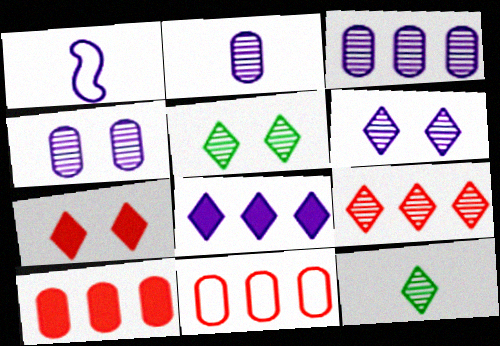[[1, 4, 8], 
[1, 5, 10], 
[2, 3, 4], 
[6, 9, 12]]